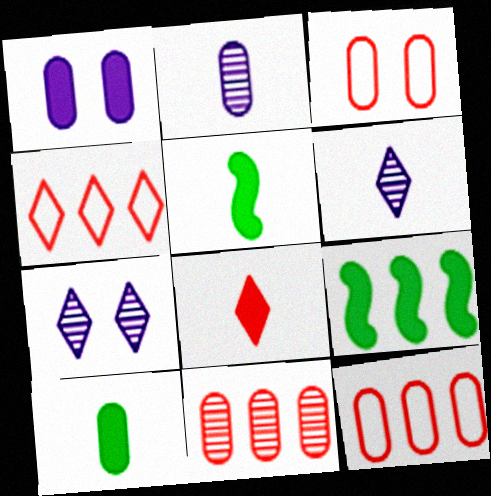[[1, 8, 9], 
[3, 6, 9], 
[5, 7, 12]]